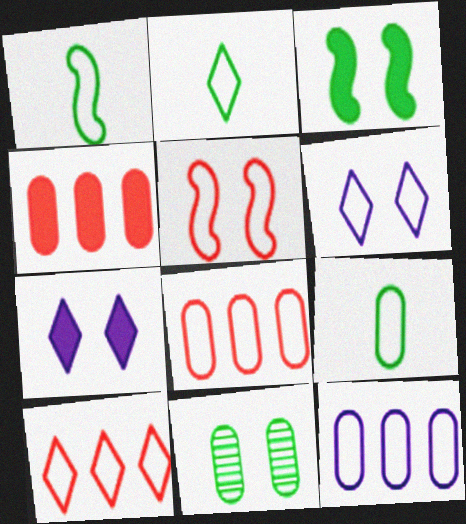[[1, 2, 9], 
[1, 6, 8], 
[2, 5, 12], 
[2, 6, 10], 
[5, 7, 11]]